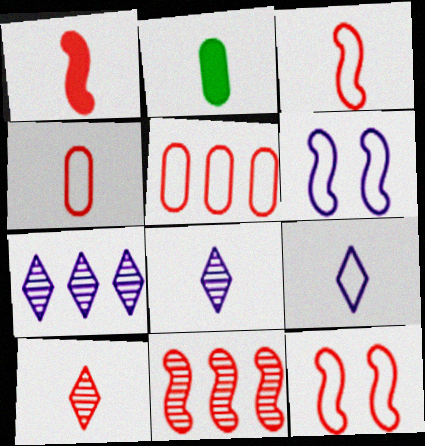[[1, 4, 10], 
[1, 11, 12], 
[2, 3, 8], 
[2, 7, 12]]